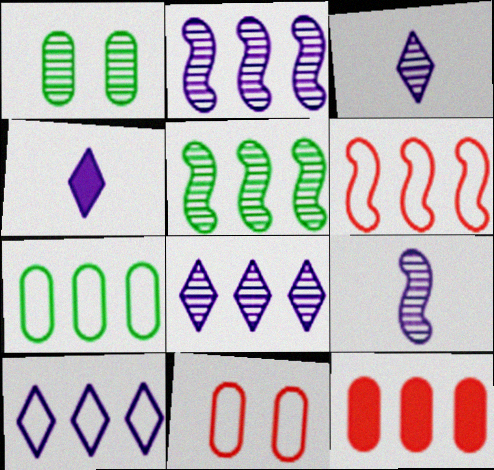[[1, 4, 6], 
[4, 5, 11], 
[5, 10, 12], 
[6, 7, 10]]